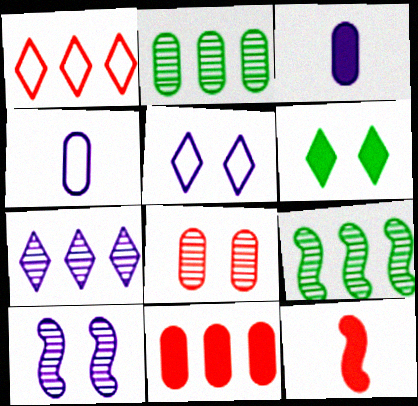[[1, 8, 12], 
[2, 5, 12]]